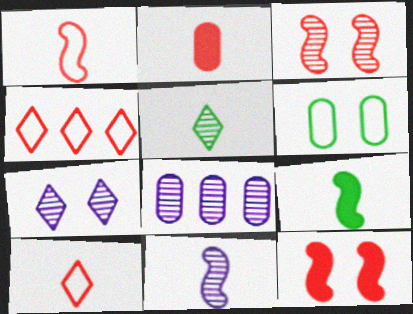[[1, 9, 11], 
[2, 3, 4], 
[2, 6, 8], 
[3, 5, 8], 
[6, 7, 12], 
[7, 8, 11]]